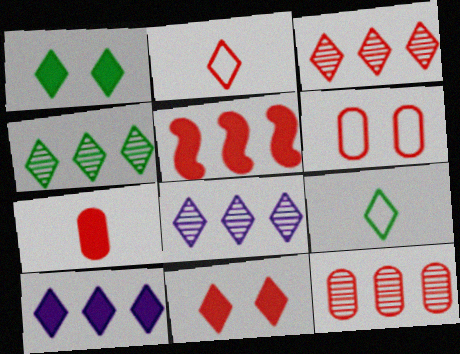[[1, 2, 8], 
[1, 4, 9], 
[2, 3, 11], 
[3, 4, 8], 
[5, 7, 11], 
[6, 7, 12], 
[8, 9, 11]]